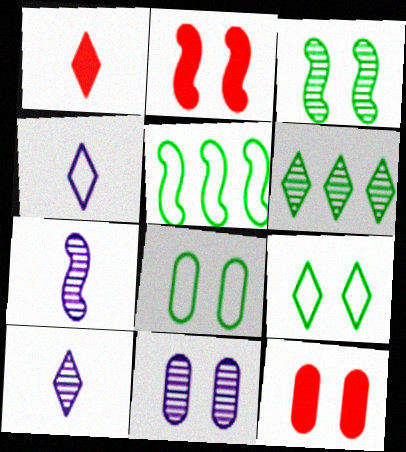[[1, 5, 11], 
[2, 5, 7], 
[2, 9, 11], 
[5, 10, 12], 
[8, 11, 12]]